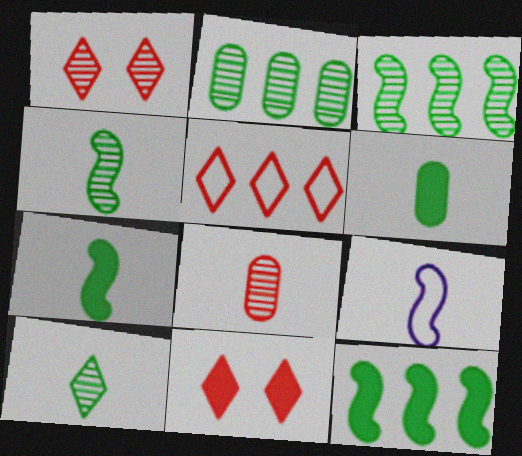[[2, 9, 11]]